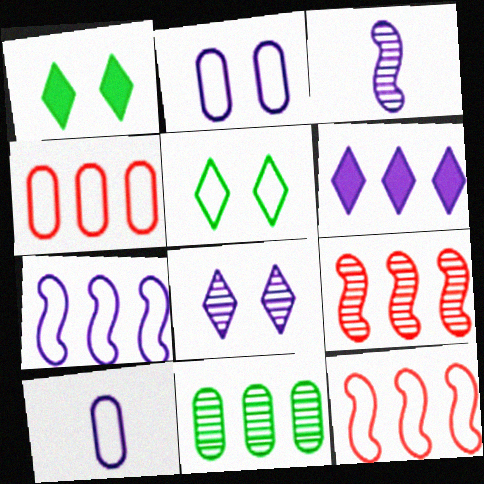[[1, 3, 4], 
[1, 9, 10], 
[2, 3, 6], 
[5, 10, 12], 
[6, 11, 12]]